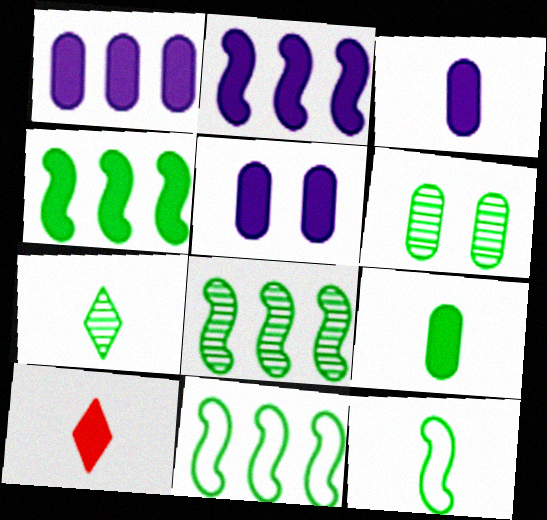[[1, 3, 5], 
[4, 5, 10], 
[4, 8, 11], 
[6, 7, 8], 
[7, 9, 12]]